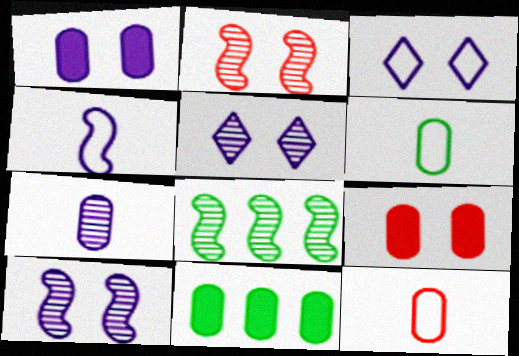[[1, 3, 10]]